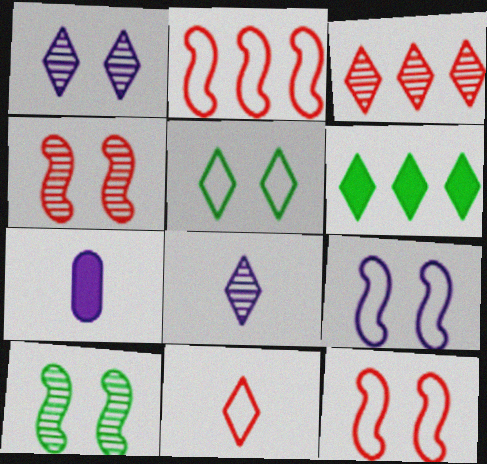[[1, 6, 11]]